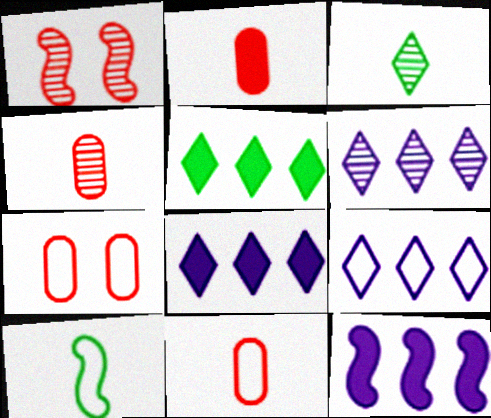[[1, 10, 12], 
[2, 4, 11], 
[3, 7, 12], 
[6, 8, 9], 
[7, 9, 10]]